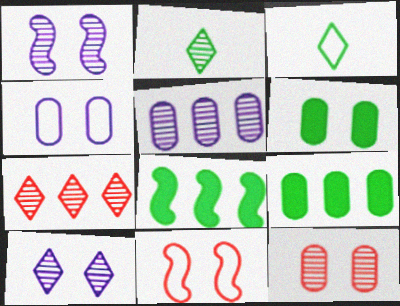[[2, 7, 10], 
[4, 6, 12], 
[6, 10, 11]]